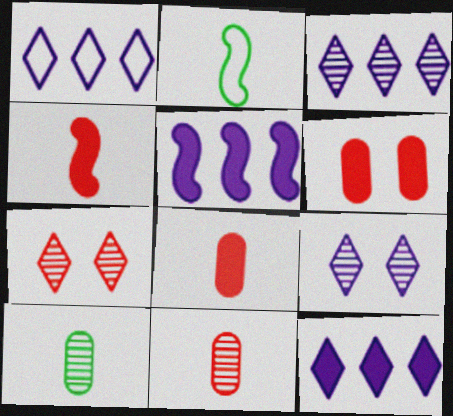[[1, 3, 12], 
[2, 3, 6]]